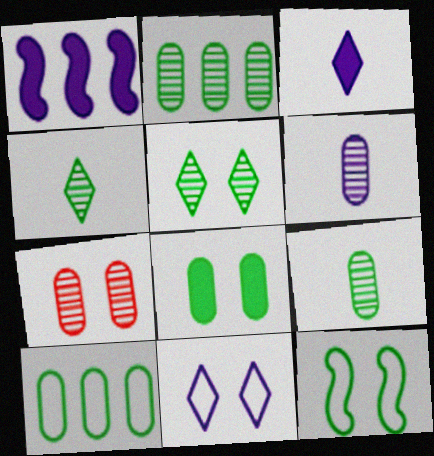[[1, 6, 11], 
[2, 6, 7], 
[5, 8, 12], 
[8, 9, 10]]